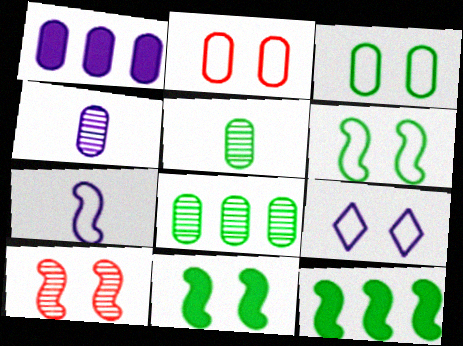[[1, 2, 5], 
[2, 6, 9], 
[7, 10, 12]]